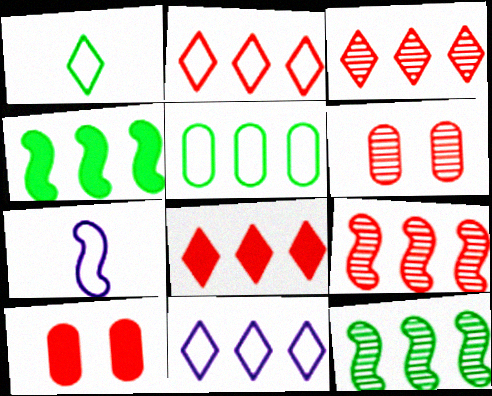[[2, 3, 8]]